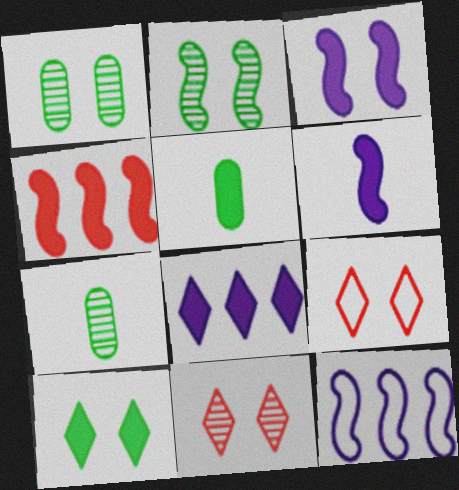[[1, 3, 9], 
[5, 11, 12]]